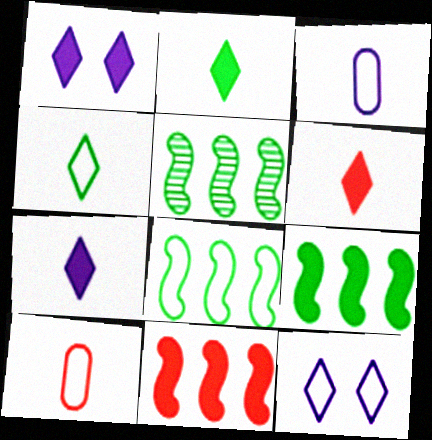[[1, 5, 10], 
[2, 6, 7], 
[5, 8, 9], 
[8, 10, 12]]